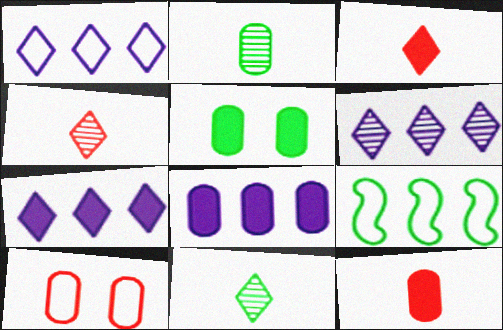[[1, 6, 7], 
[2, 8, 10], 
[5, 8, 12], 
[5, 9, 11]]